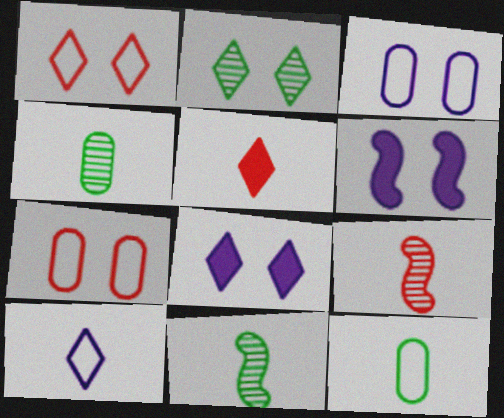[[1, 2, 8], 
[2, 6, 7]]